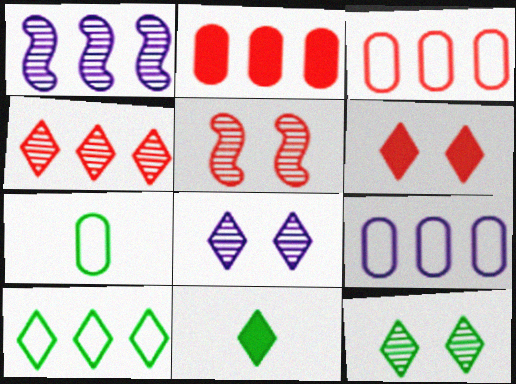[[1, 2, 10], 
[1, 6, 7], 
[5, 9, 11], 
[10, 11, 12]]